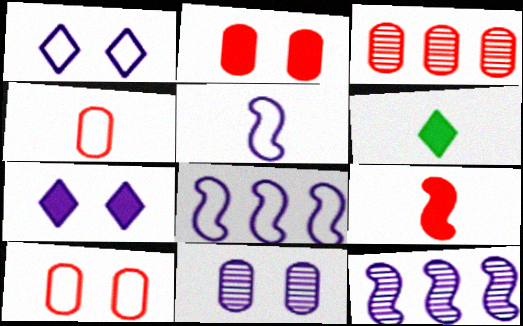[[2, 3, 4], 
[6, 10, 12]]